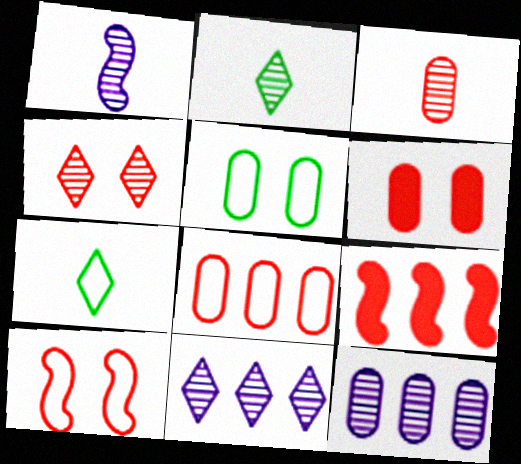[[1, 2, 3], 
[2, 4, 11], 
[3, 6, 8], 
[4, 6, 10]]